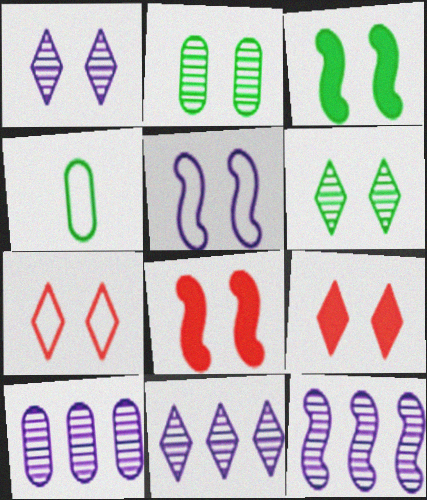[[2, 5, 9], 
[4, 8, 11], 
[4, 9, 12], 
[10, 11, 12]]